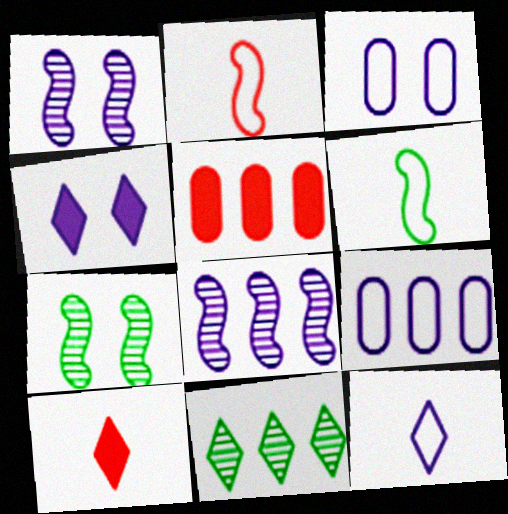[[1, 3, 4], 
[5, 7, 12], 
[7, 9, 10]]